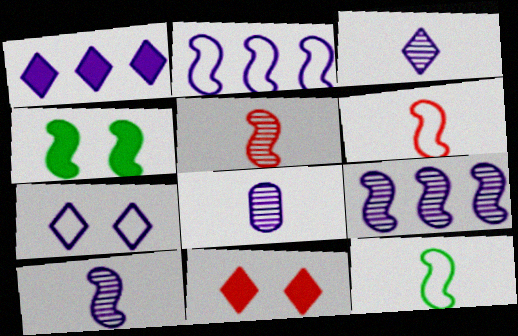[[1, 3, 7], 
[2, 4, 5], 
[3, 8, 10], 
[4, 6, 9]]